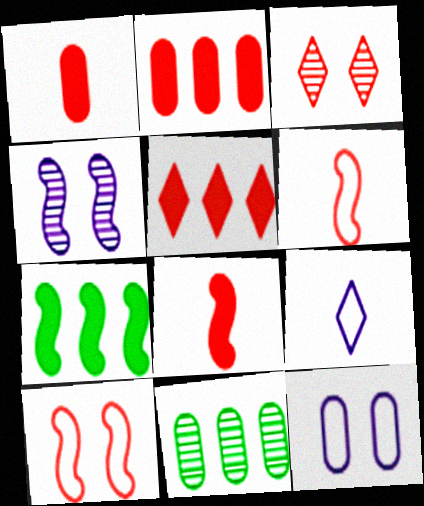[[1, 11, 12], 
[2, 3, 6], 
[4, 6, 7]]